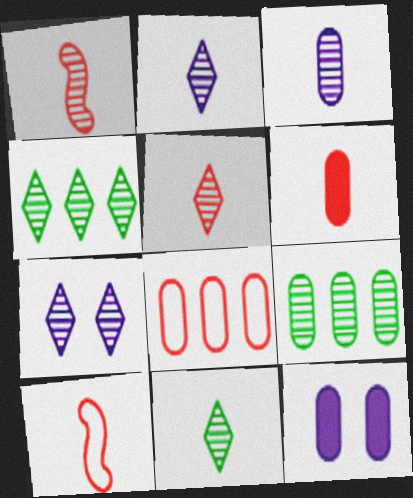[[1, 3, 11], 
[1, 7, 9], 
[2, 5, 11], 
[4, 5, 7], 
[4, 10, 12], 
[5, 6, 10]]